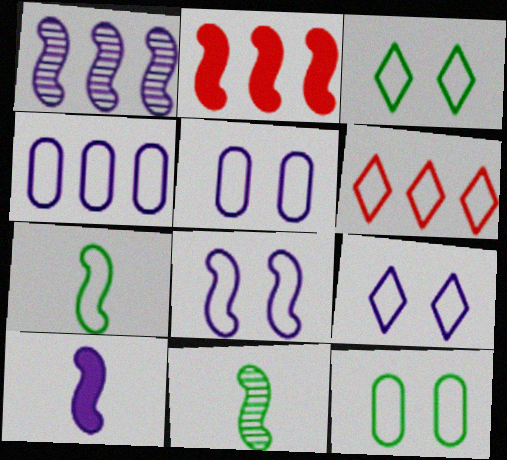[[1, 8, 10], 
[2, 8, 11], 
[5, 6, 7], 
[5, 8, 9]]